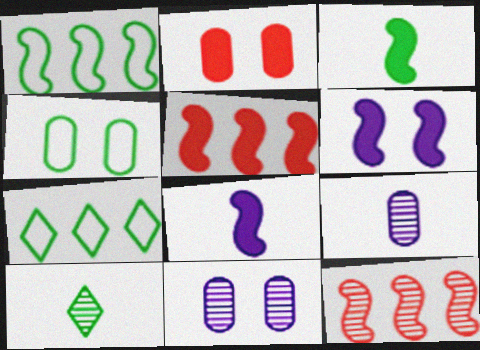[[2, 4, 11], 
[3, 5, 6], 
[10, 11, 12]]